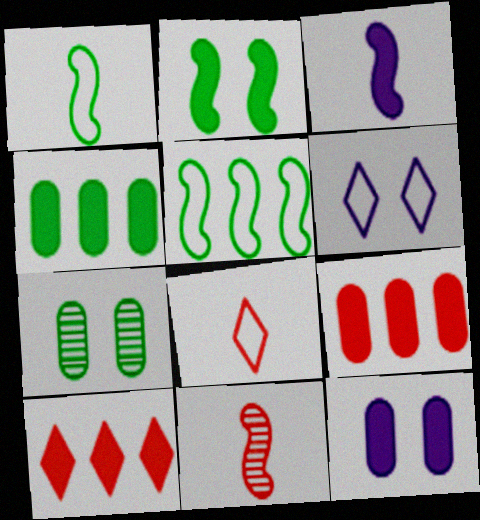[[1, 3, 11], 
[4, 6, 11]]